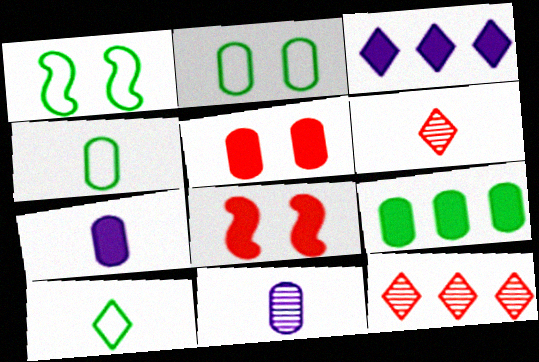[[1, 7, 12], 
[5, 7, 9]]